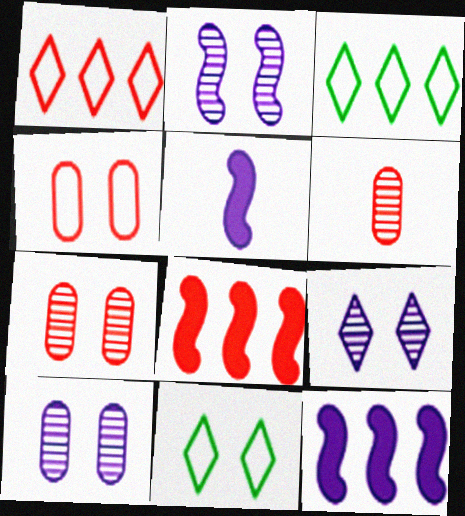[[2, 9, 10], 
[3, 5, 7], 
[6, 11, 12]]